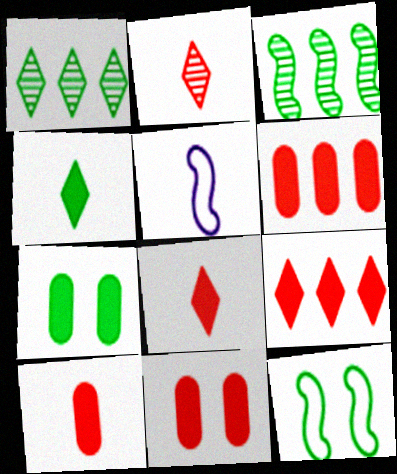[[1, 5, 11], 
[6, 10, 11]]